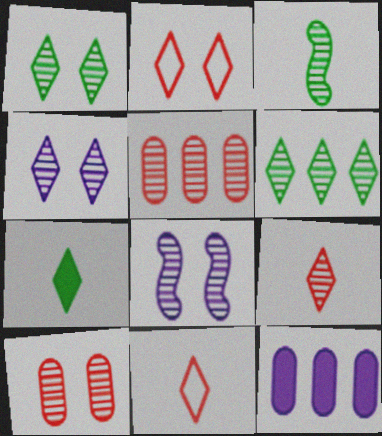[[1, 8, 10], 
[2, 3, 12], 
[3, 4, 5], 
[4, 6, 9]]